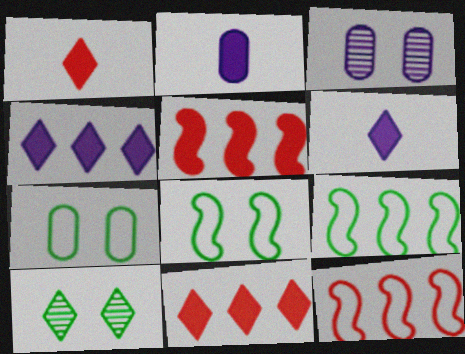[[1, 3, 9], 
[2, 10, 12]]